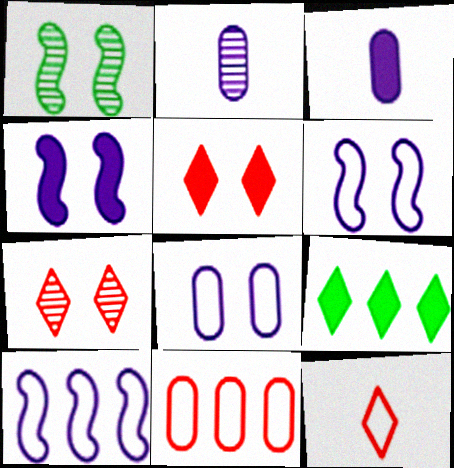[[1, 5, 8]]